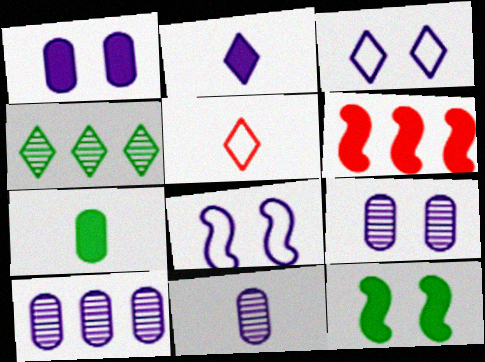[[2, 8, 10], 
[5, 10, 12], 
[9, 10, 11]]